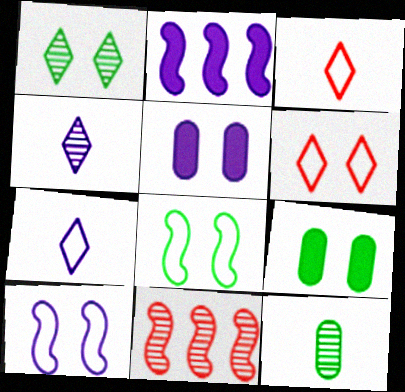[[1, 8, 9], 
[2, 6, 12], 
[7, 9, 11]]